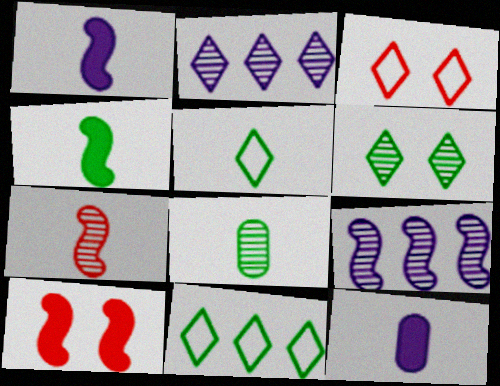[[4, 5, 8], 
[5, 7, 12]]